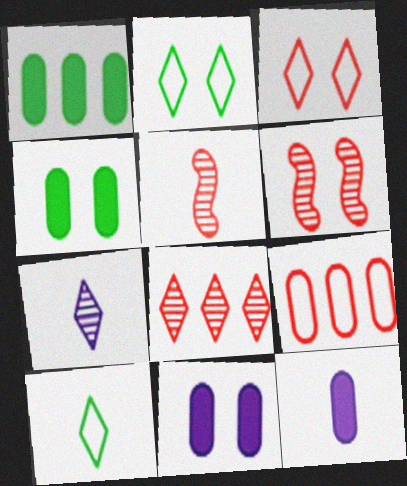[[2, 6, 11], 
[5, 10, 12]]